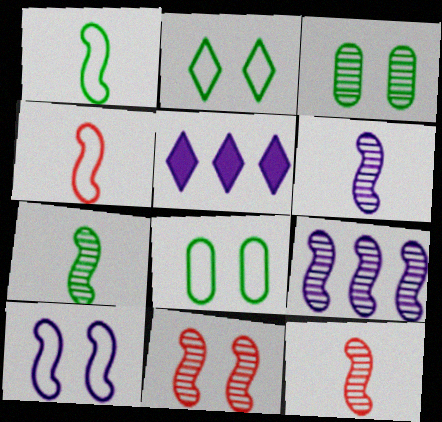[[3, 4, 5], 
[5, 8, 12], 
[6, 7, 12], 
[7, 9, 11]]